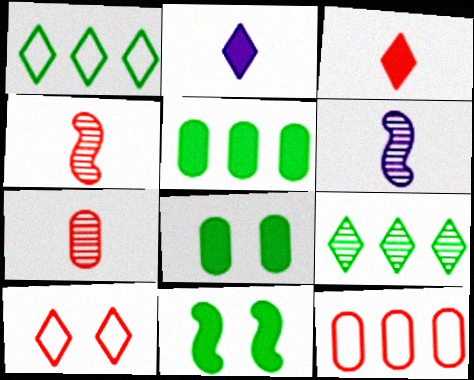[[2, 9, 10], 
[5, 6, 10]]